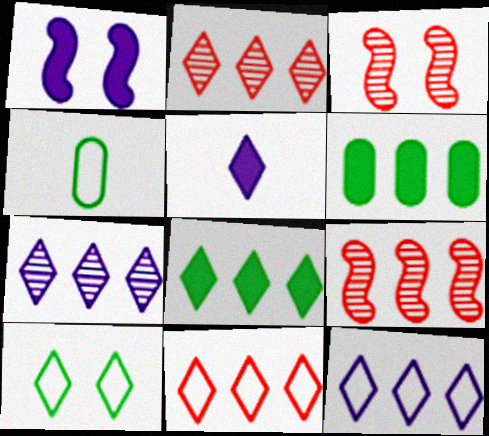[[1, 2, 4], 
[2, 5, 10], 
[2, 8, 12], 
[6, 9, 12], 
[7, 8, 11]]